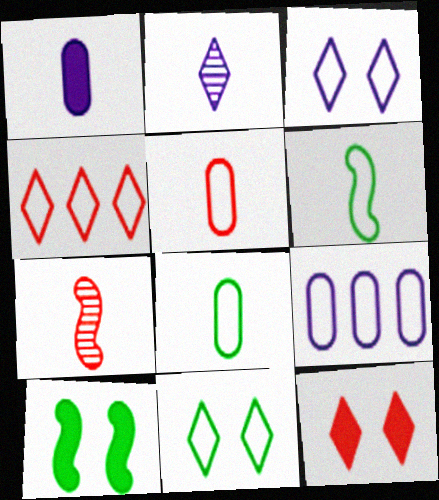[]